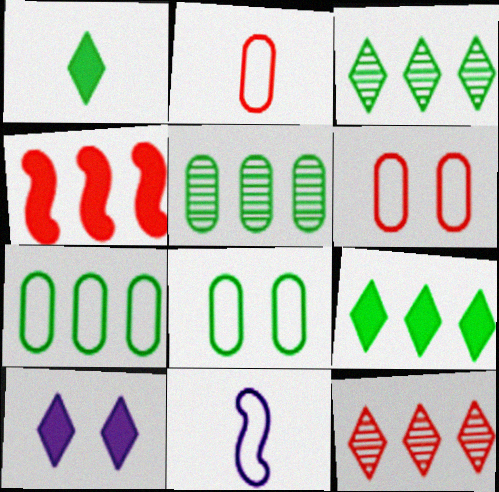[]